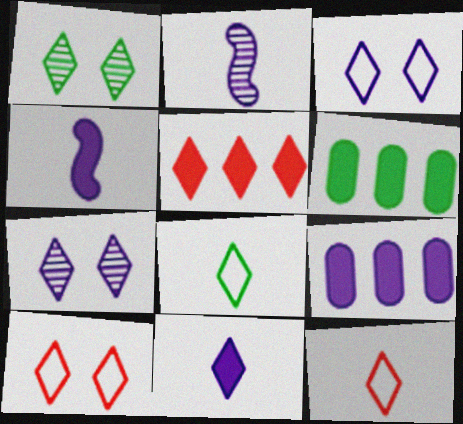[[2, 3, 9], 
[2, 6, 10], 
[5, 7, 8]]